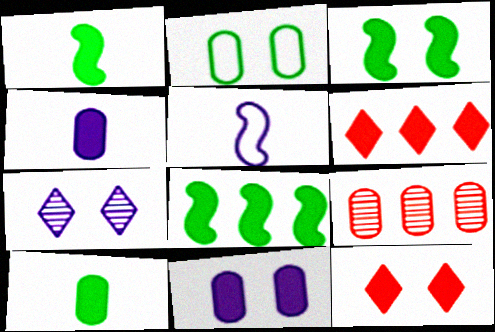[[1, 3, 8], 
[1, 6, 11], 
[2, 4, 9], 
[3, 4, 6], 
[3, 11, 12], 
[4, 8, 12]]